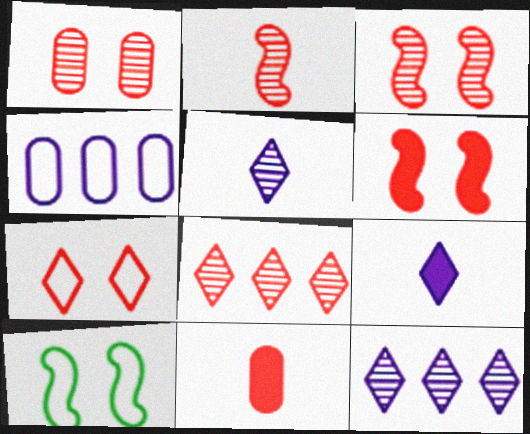[[1, 2, 8], 
[1, 6, 7], 
[10, 11, 12]]